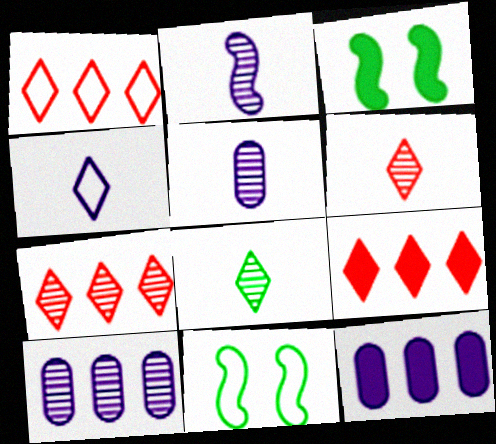[[1, 3, 5], 
[1, 7, 9], 
[5, 9, 11], 
[6, 11, 12]]